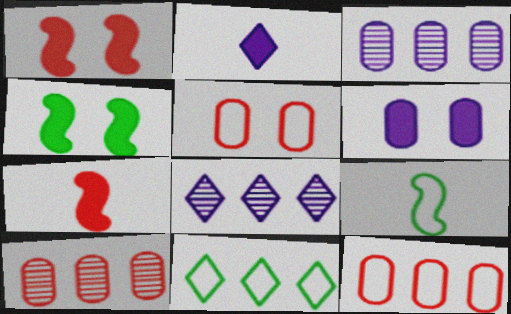[]